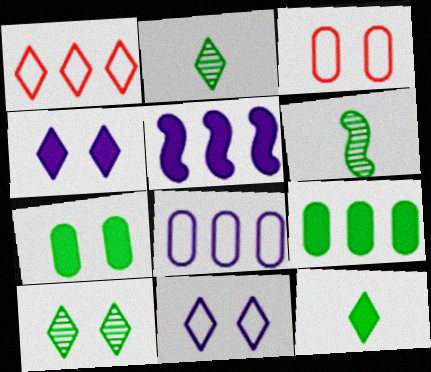[[1, 2, 4], 
[2, 3, 5]]